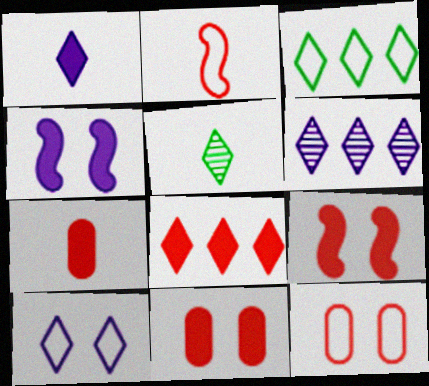[[1, 6, 10], 
[3, 6, 8], 
[5, 8, 10], 
[7, 8, 9]]